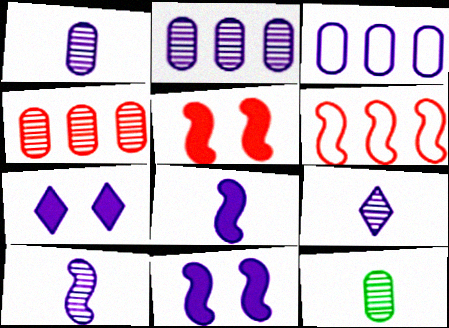[[1, 9, 10], 
[3, 7, 10], 
[3, 9, 11], 
[6, 7, 12]]